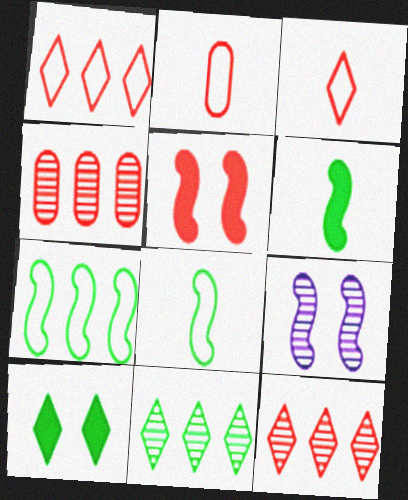[[2, 5, 12], 
[3, 4, 5]]